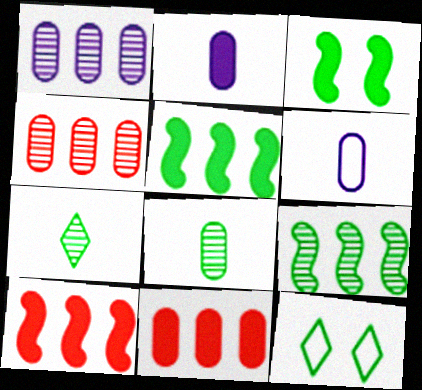[[5, 8, 12]]